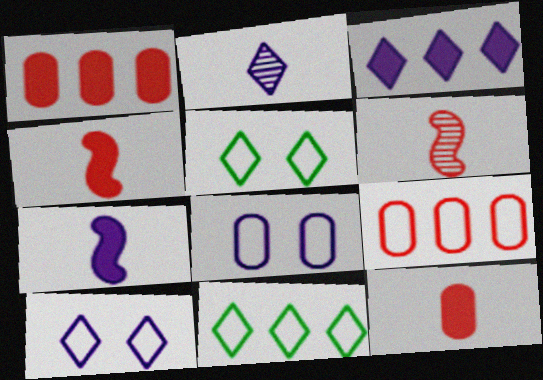[[2, 3, 10]]